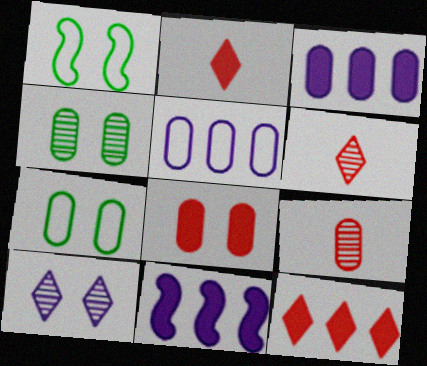[[1, 3, 6], 
[1, 8, 10], 
[3, 7, 9], 
[6, 7, 11]]